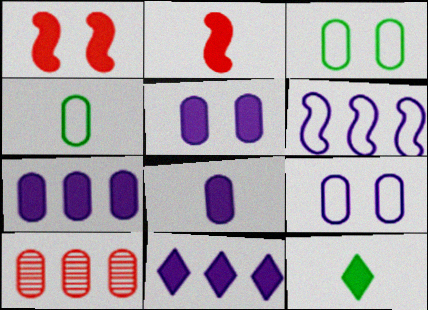[[1, 7, 12], 
[2, 8, 12], 
[3, 8, 10], 
[4, 5, 10], 
[5, 7, 8]]